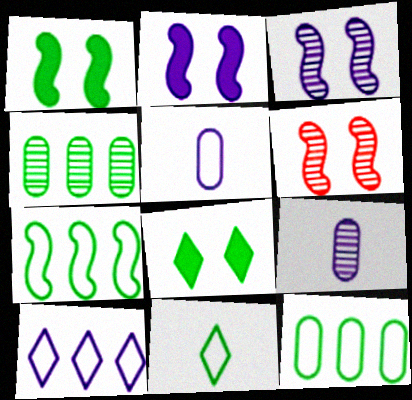[[1, 4, 11], 
[2, 9, 10]]